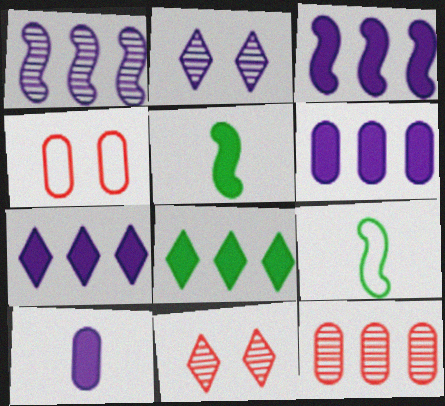[[3, 6, 7], 
[6, 9, 11]]